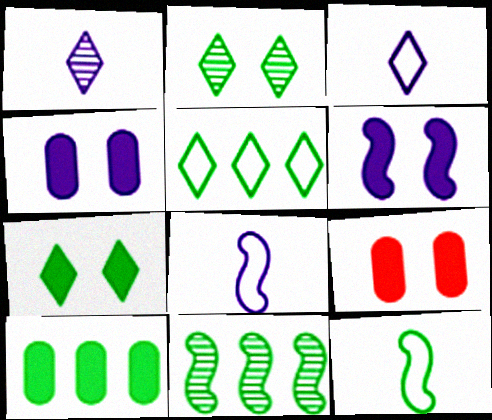[[2, 10, 12], 
[3, 9, 11], 
[5, 10, 11], 
[6, 7, 9]]